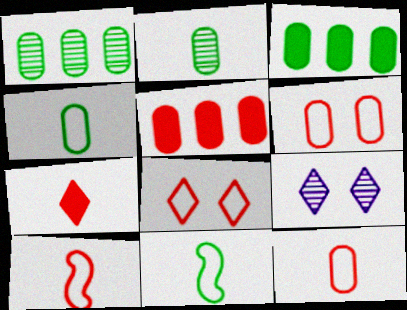[[3, 9, 10], 
[5, 9, 11]]